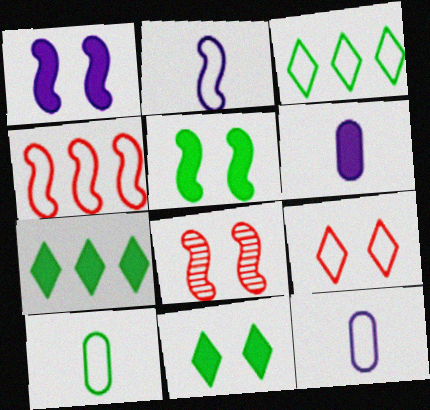[[3, 6, 8], 
[7, 8, 12]]